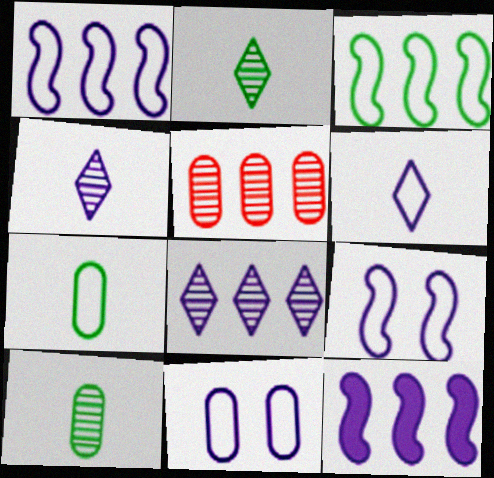[[1, 6, 11], 
[4, 11, 12]]